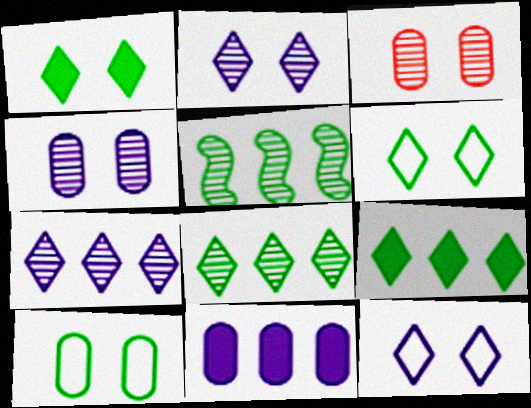[]